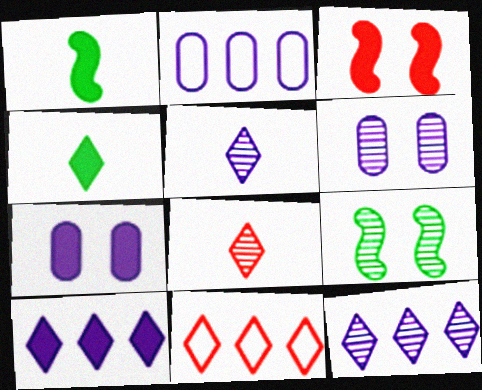[[1, 6, 11]]